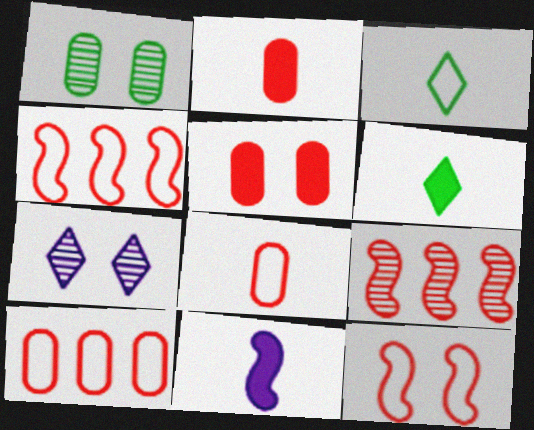[[2, 6, 11]]